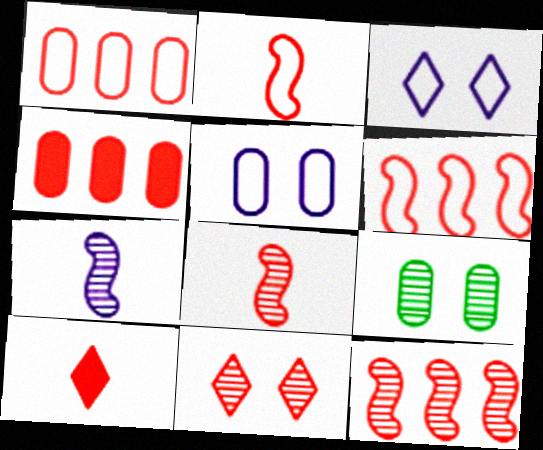[[2, 4, 11]]